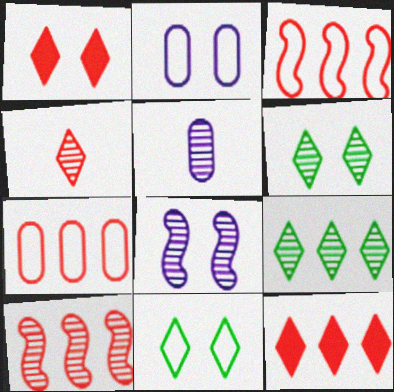[[5, 6, 10], 
[7, 10, 12]]